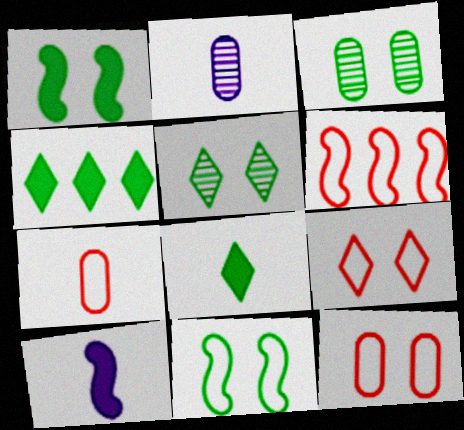[[6, 7, 9]]